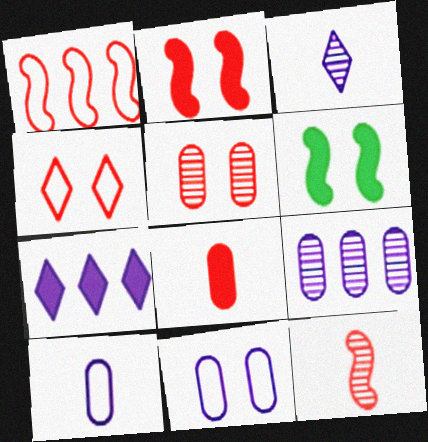[[1, 2, 12], 
[2, 4, 5], 
[6, 7, 8]]